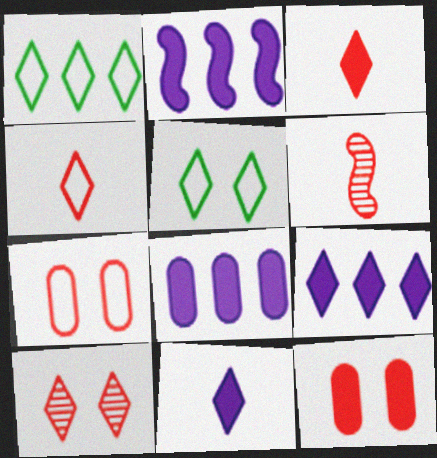[[1, 10, 11], 
[2, 8, 9], 
[5, 6, 8]]